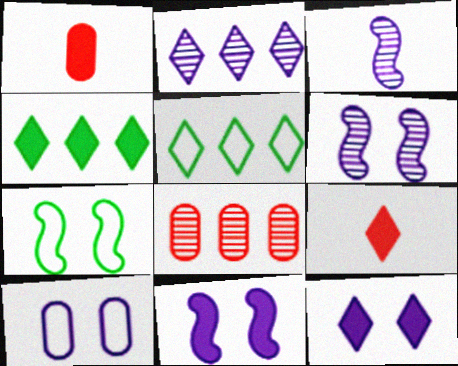[[1, 2, 7], 
[1, 4, 11], 
[1, 5, 6], 
[4, 9, 12], 
[6, 10, 12]]